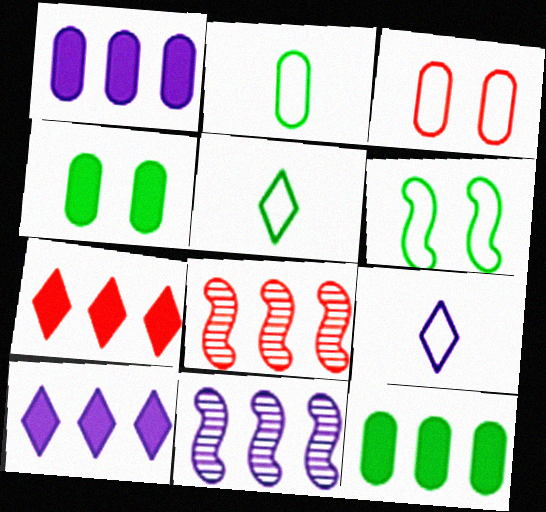[[4, 8, 9]]